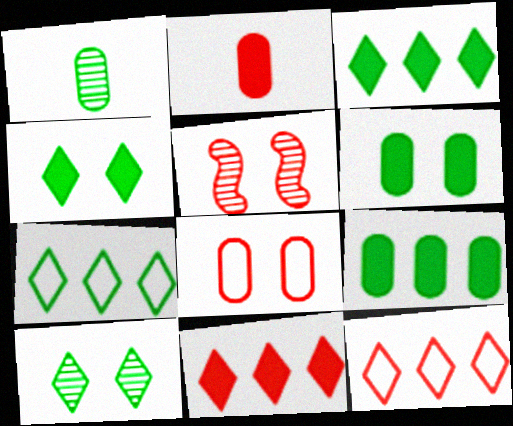[[2, 5, 12]]